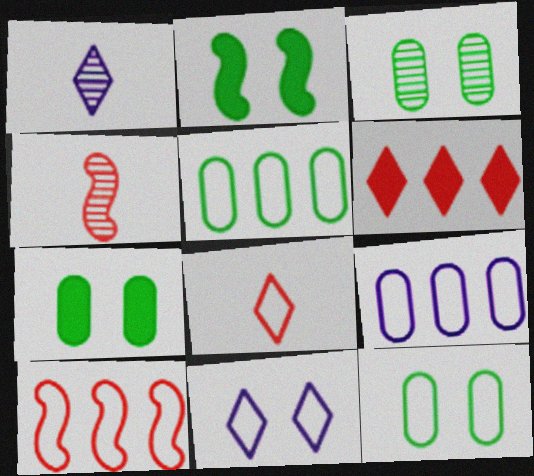[[1, 7, 10], 
[3, 7, 12]]